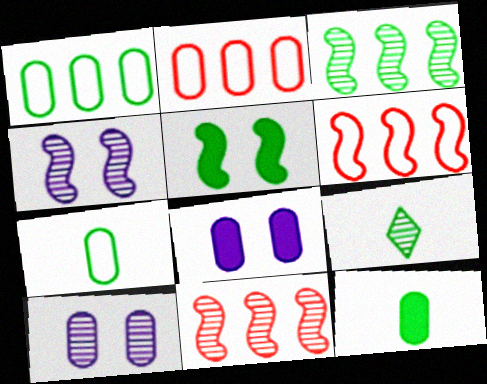[[1, 5, 9], 
[2, 10, 12], 
[6, 8, 9], 
[9, 10, 11]]